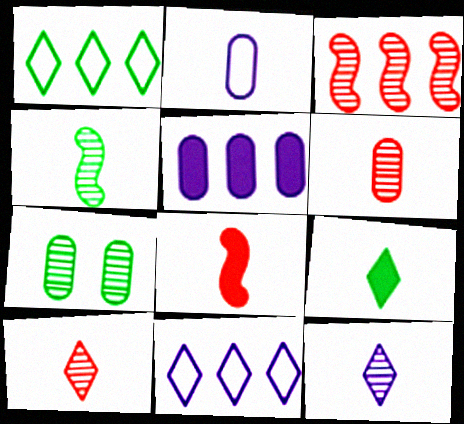[[1, 3, 5], 
[3, 7, 12], 
[4, 6, 12], 
[7, 8, 11]]